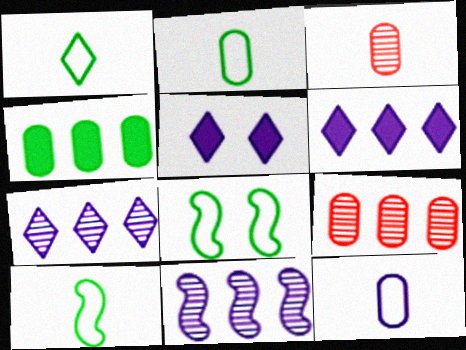[[1, 2, 10], 
[3, 6, 8], 
[5, 9, 10], 
[5, 11, 12]]